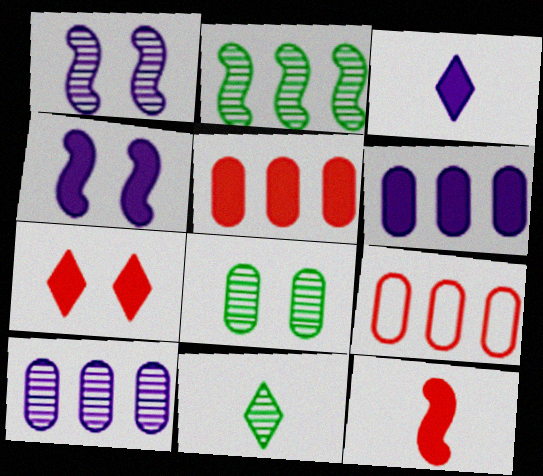[[2, 8, 11], 
[3, 4, 6], 
[4, 9, 11], 
[5, 7, 12]]